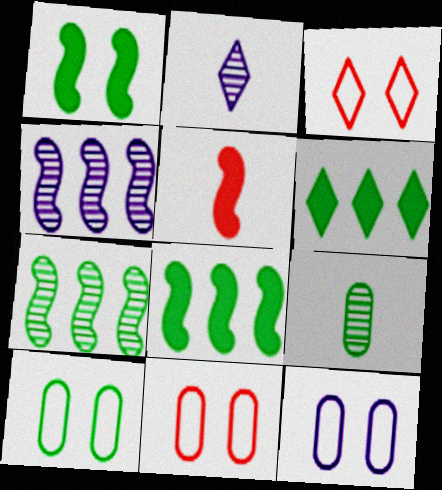[[2, 3, 6], 
[2, 8, 11], 
[10, 11, 12]]